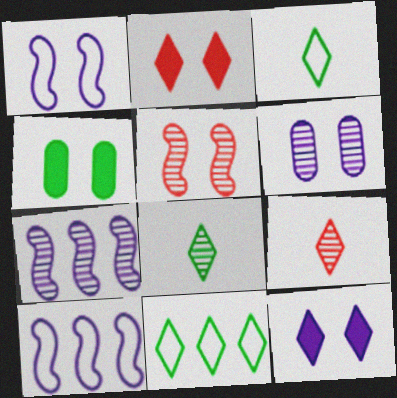[[1, 6, 12], 
[4, 9, 10], 
[9, 11, 12]]